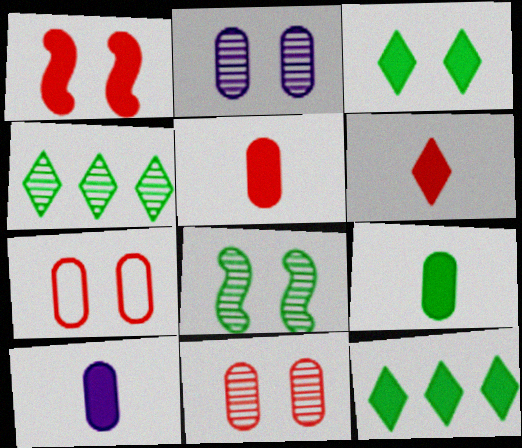[[1, 10, 12], 
[5, 9, 10]]